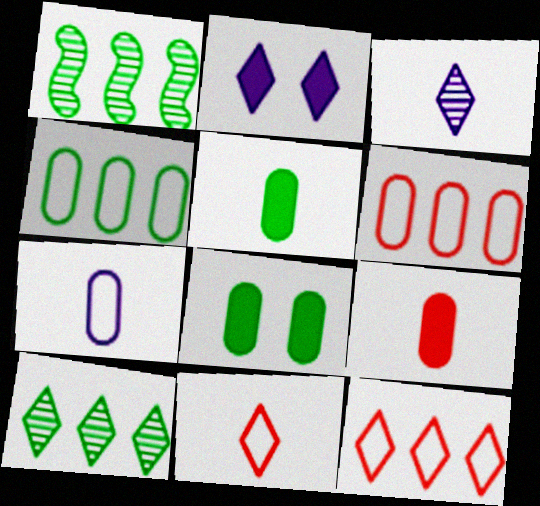[[2, 10, 11]]